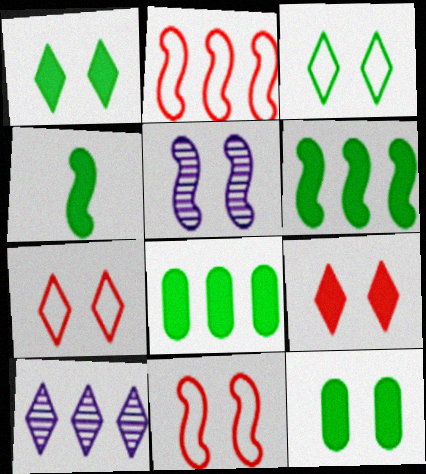[[1, 4, 8], 
[2, 4, 5], 
[2, 8, 10], 
[5, 7, 12]]